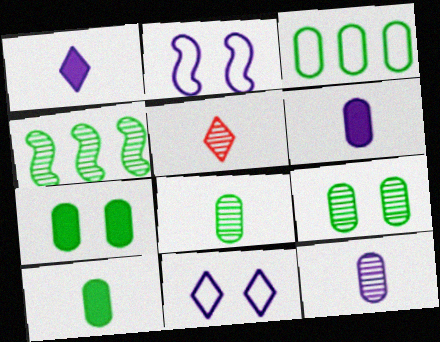[[3, 7, 8], 
[3, 9, 10]]